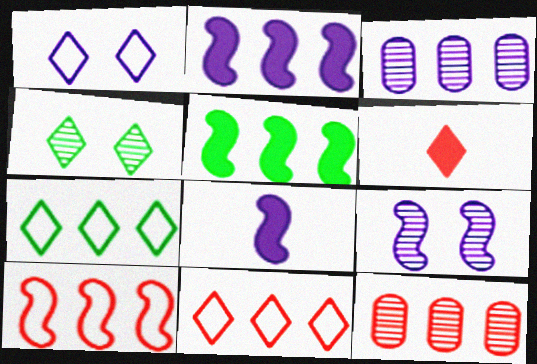[[1, 3, 8], 
[2, 7, 12], 
[3, 5, 11]]